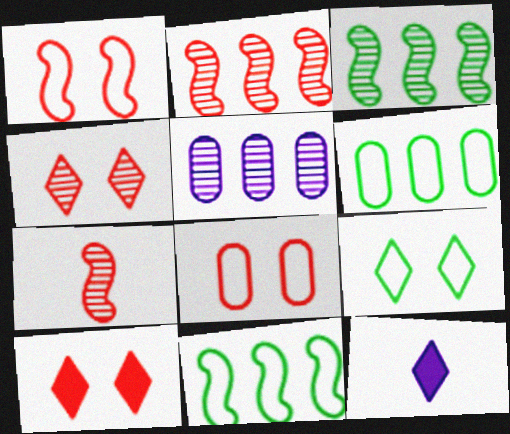[[3, 8, 12]]